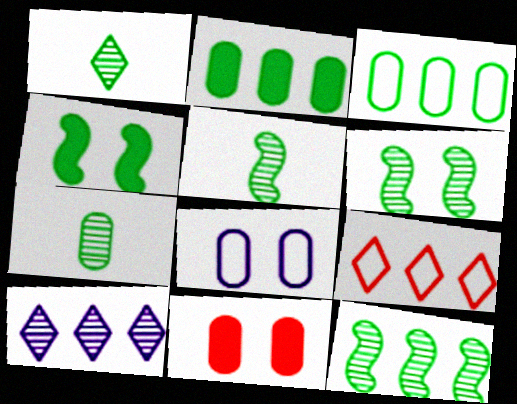[[1, 3, 4], 
[1, 5, 7], 
[5, 6, 12]]